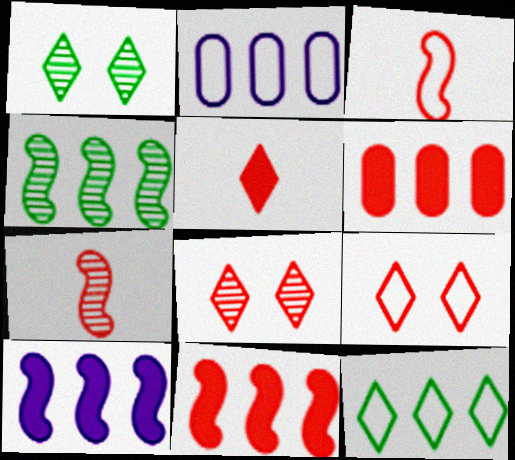[[3, 6, 8], 
[6, 7, 9]]